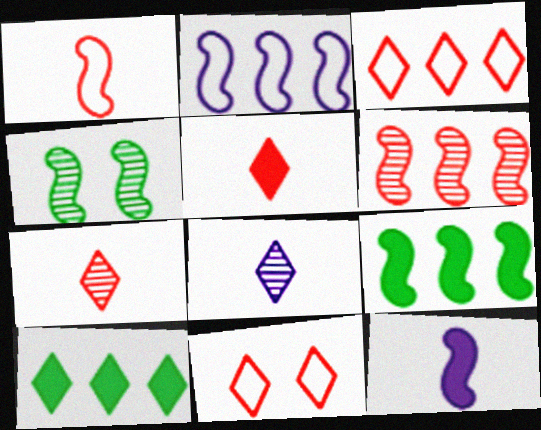[[2, 6, 9], 
[8, 10, 11]]